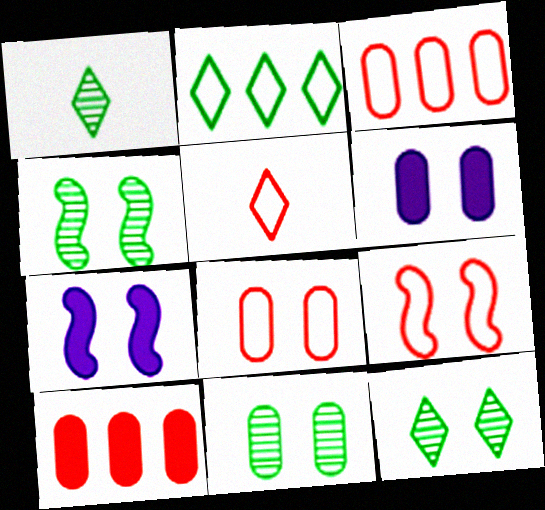[[1, 3, 7], 
[3, 5, 9], 
[4, 7, 9], 
[4, 11, 12], 
[6, 8, 11], 
[6, 9, 12], 
[7, 8, 12]]